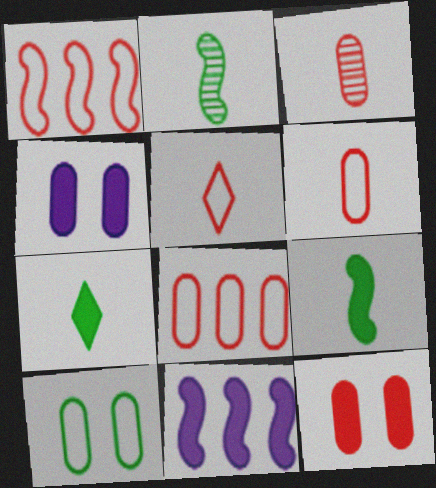[[3, 8, 12], 
[7, 11, 12]]